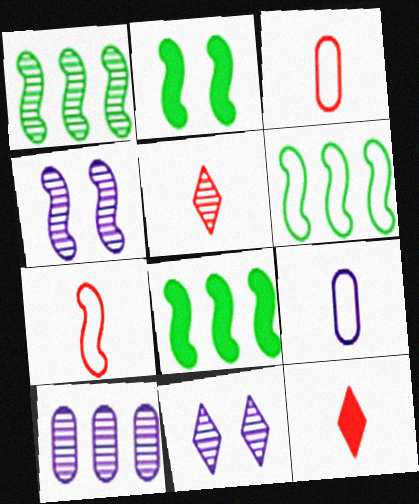[[1, 6, 8], 
[3, 8, 11], 
[4, 7, 8]]